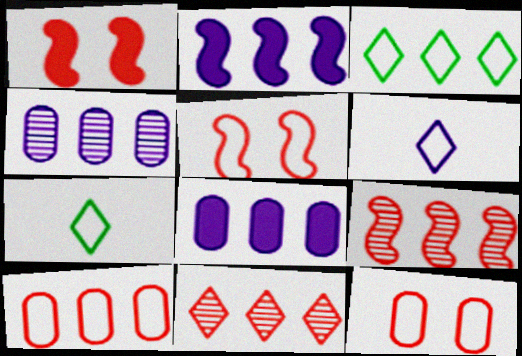[[1, 4, 7], 
[3, 8, 9]]